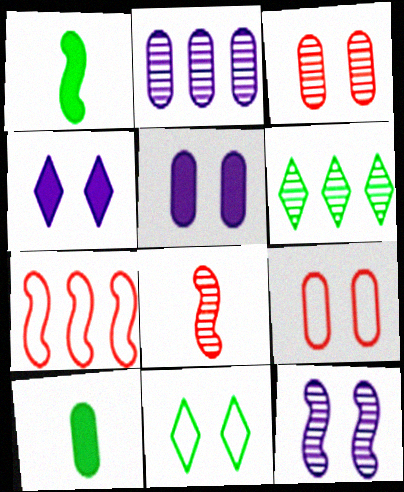[[1, 7, 12], 
[2, 9, 10]]